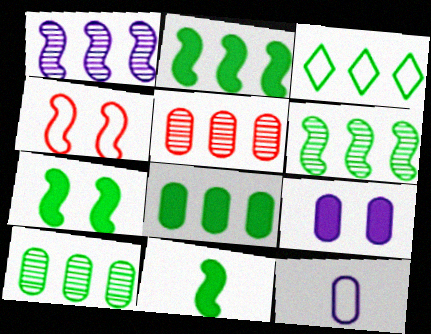[[1, 4, 11], 
[2, 3, 10], 
[2, 7, 11], 
[3, 4, 12], 
[3, 6, 8]]